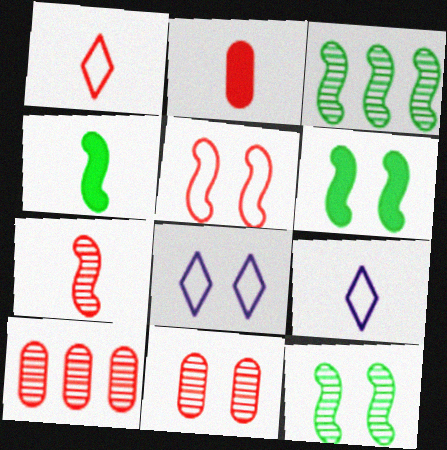[[1, 2, 7], 
[2, 3, 8], 
[4, 8, 10], 
[6, 8, 11], 
[6, 9, 10]]